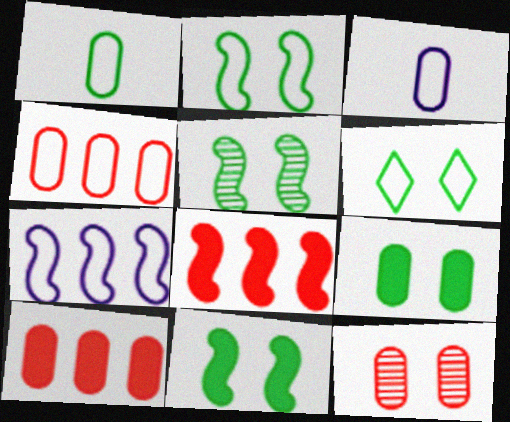[[2, 5, 11], 
[5, 6, 9]]